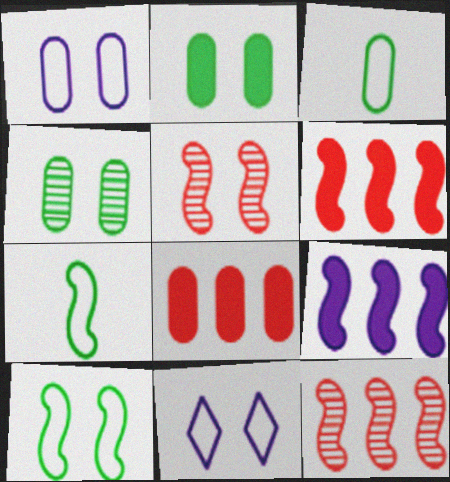[[2, 5, 11], 
[5, 7, 9]]